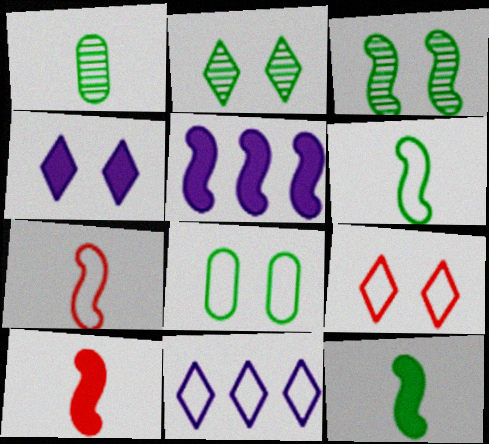[[1, 5, 9], 
[2, 4, 9], 
[3, 5, 7], 
[7, 8, 11]]